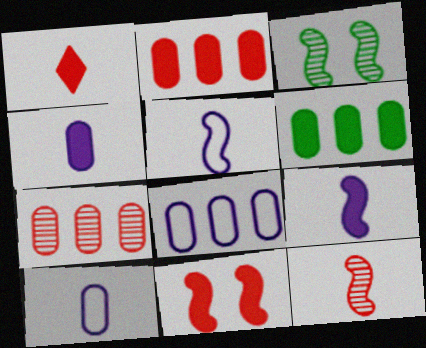[[1, 2, 11], 
[1, 3, 8], 
[6, 7, 8]]